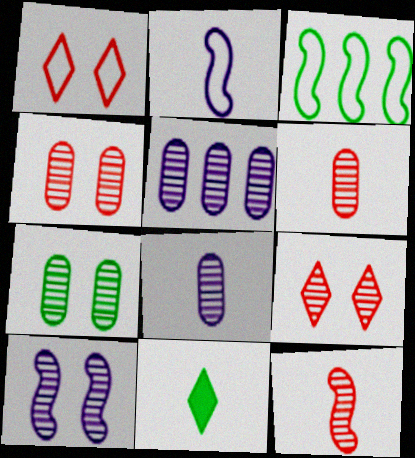[[2, 6, 11], 
[3, 7, 11], 
[5, 6, 7], 
[7, 9, 10]]